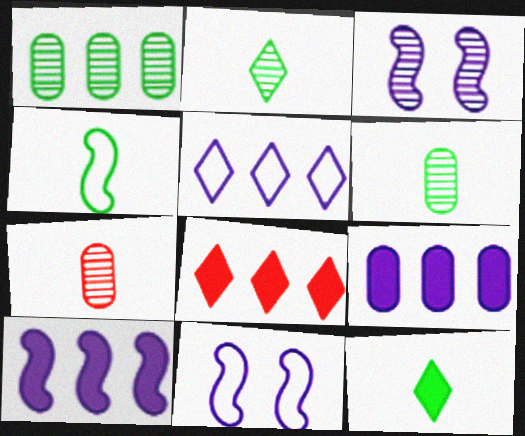[[4, 6, 12], 
[6, 8, 11]]